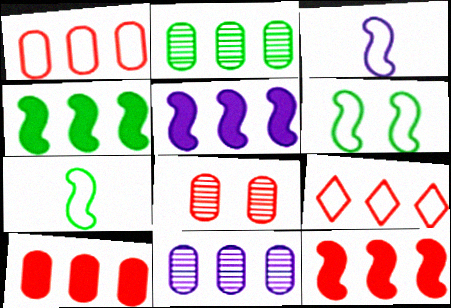[[2, 5, 9], 
[4, 5, 12], 
[4, 9, 11]]